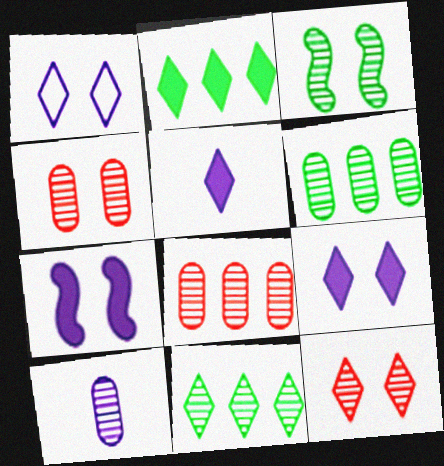[[4, 6, 10]]